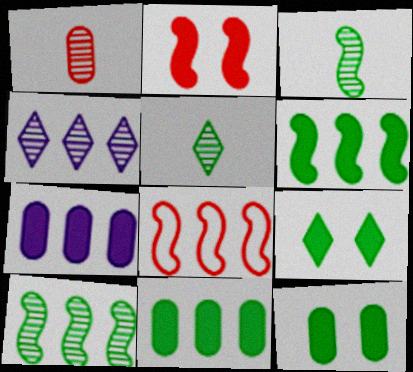[[4, 8, 11]]